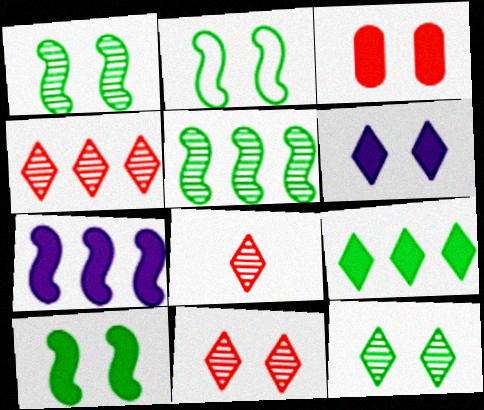[[1, 2, 10], 
[3, 6, 10], 
[4, 8, 11]]